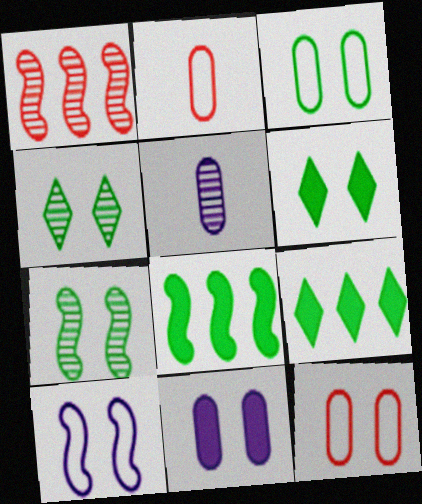[[1, 4, 5], 
[3, 6, 7]]